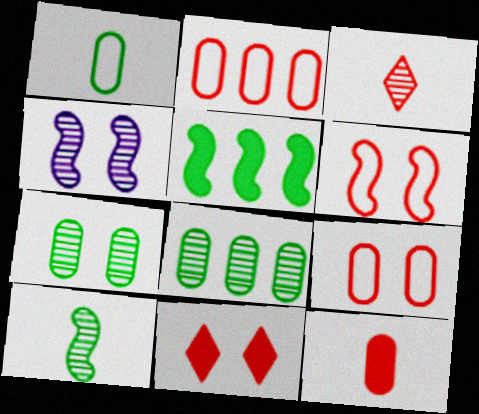[[3, 4, 8]]